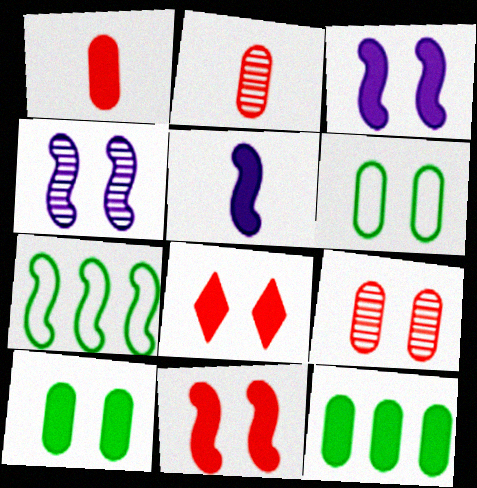[[3, 8, 10], 
[4, 6, 8], 
[5, 8, 12]]